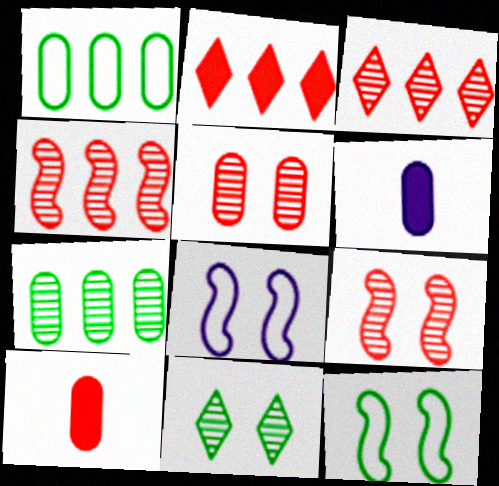[[1, 5, 6], 
[3, 6, 12]]